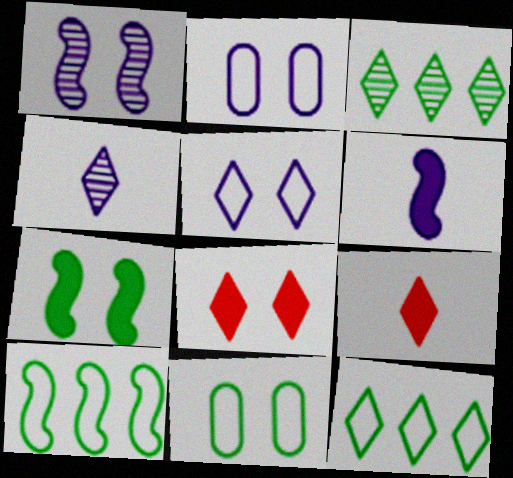[[1, 8, 11], 
[3, 5, 9], 
[4, 8, 12]]